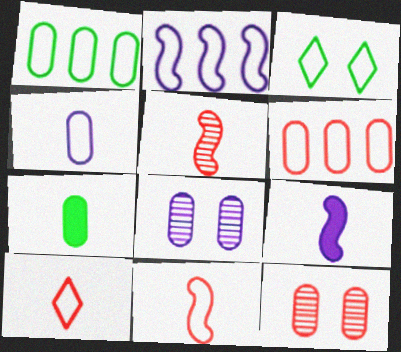[[6, 7, 8]]